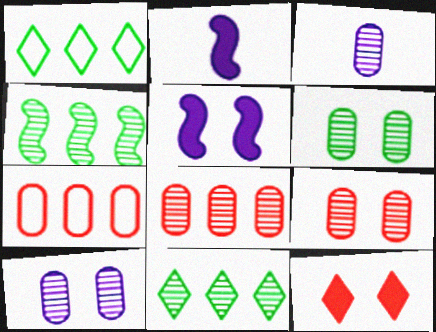[[1, 2, 9], 
[3, 6, 8], 
[6, 9, 10]]